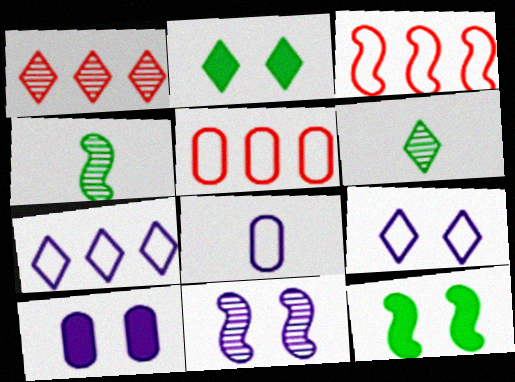[[1, 8, 12], 
[3, 6, 10], 
[9, 10, 11]]